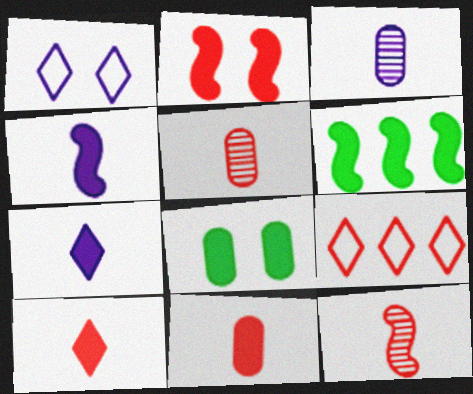[[1, 5, 6], 
[2, 4, 6], 
[2, 5, 9]]